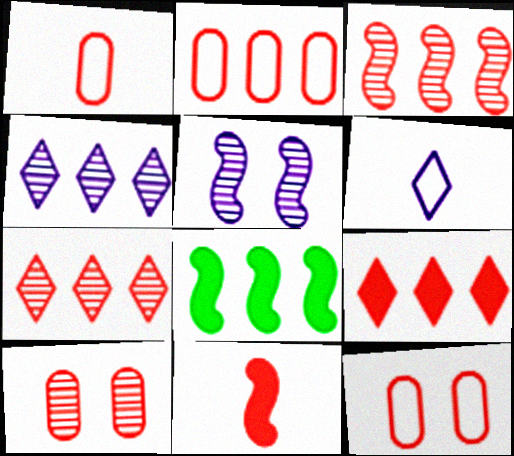[[1, 2, 12], 
[2, 3, 9], 
[2, 4, 8], 
[6, 8, 10], 
[7, 11, 12]]